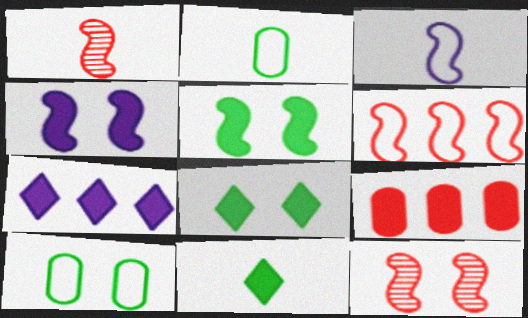[[1, 7, 10], 
[2, 7, 12], 
[4, 9, 11]]